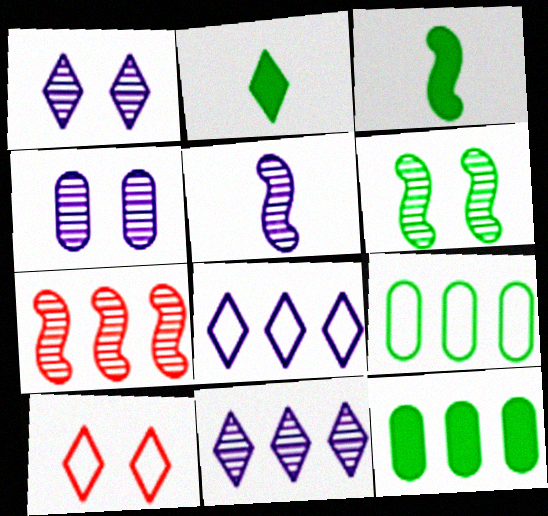[[2, 6, 9], 
[2, 10, 11], 
[4, 5, 11], 
[5, 6, 7], 
[5, 10, 12], 
[7, 8, 12]]